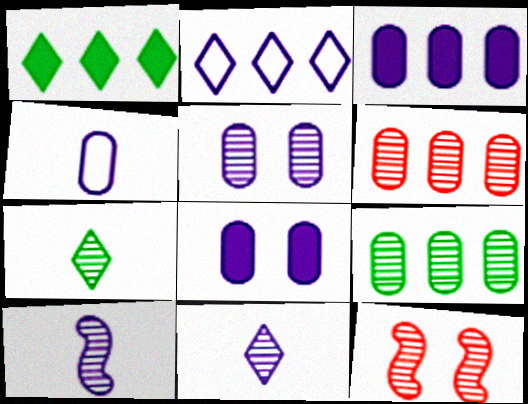[[1, 4, 12], 
[2, 8, 10], 
[3, 4, 5], 
[9, 11, 12]]